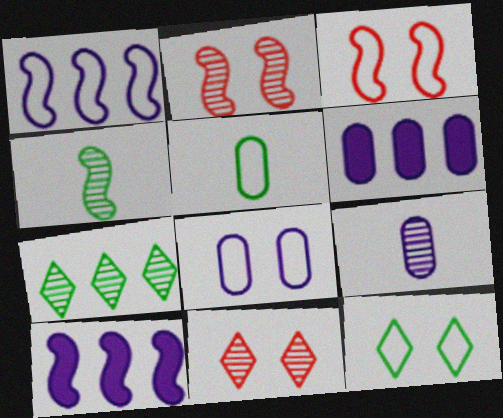[[2, 7, 9], 
[3, 4, 10], 
[3, 8, 12], 
[5, 10, 11], 
[6, 8, 9]]